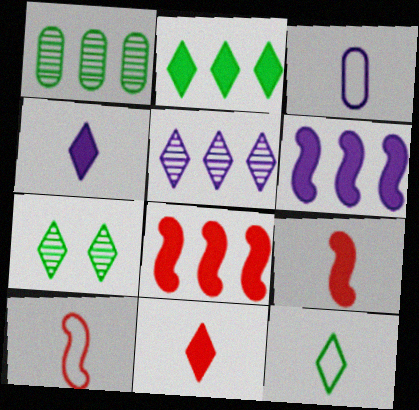[[2, 7, 12], 
[3, 7, 8], 
[3, 10, 12]]